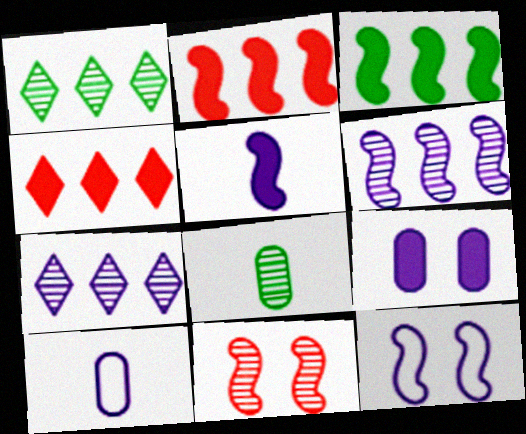[[4, 8, 12], 
[5, 6, 12], 
[7, 8, 11]]